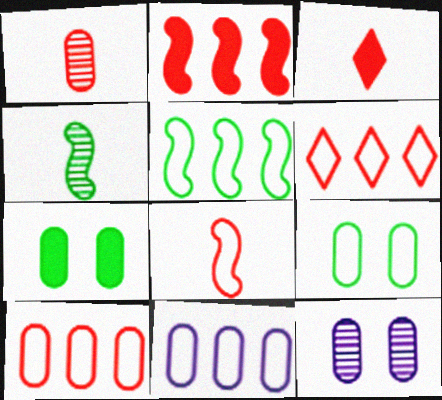[[1, 3, 8], 
[1, 7, 11], 
[3, 5, 12], 
[5, 6, 11]]